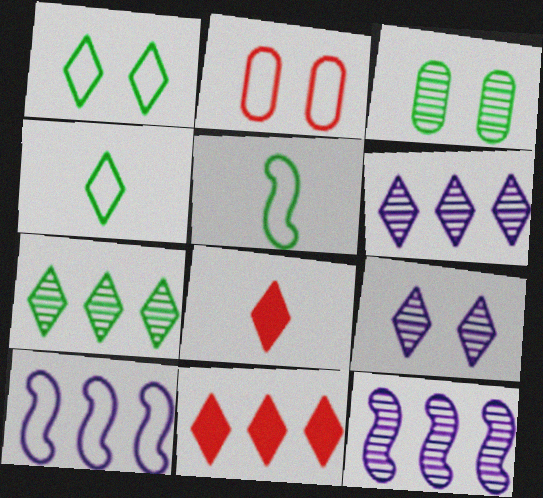[[1, 6, 8], 
[2, 4, 10], 
[3, 8, 10], 
[4, 9, 11]]